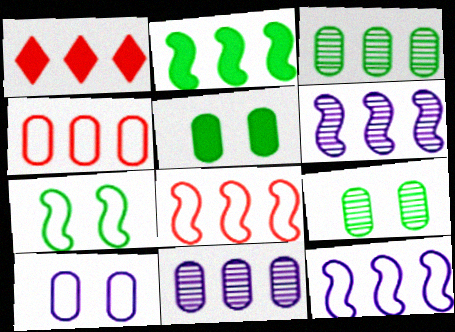[[1, 3, 12], 
[2, 6, 8]]